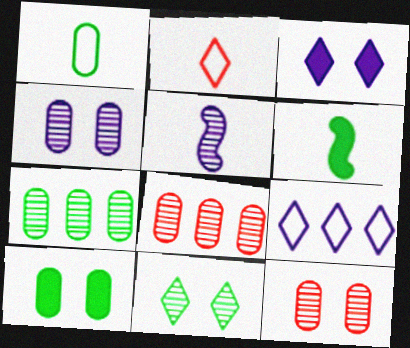[[1, 7, 10], 
[5, 8, 11], 
[6, 9, 12]]